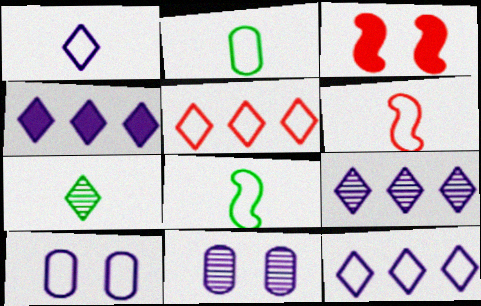[[1, 2, 6], 
[2, 3, 9], 
[4, 9, 12], 
[5, 8, 10]]